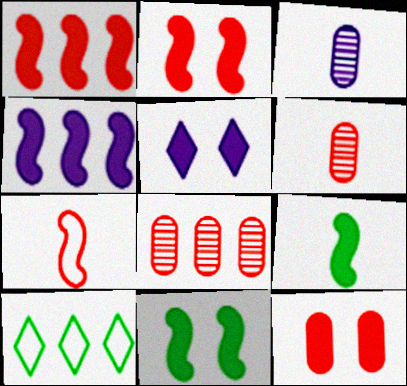[[2, 3, 10], 
[2, 4, 9], 
[4, 8, 10], 
[5, 11, 12]]